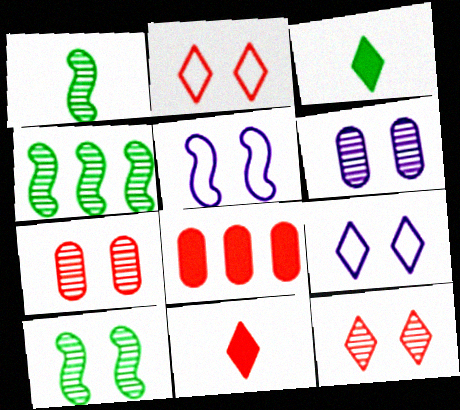[[1, 4, 10], 
[1, 8, 9], 
[6, 10, 12]]